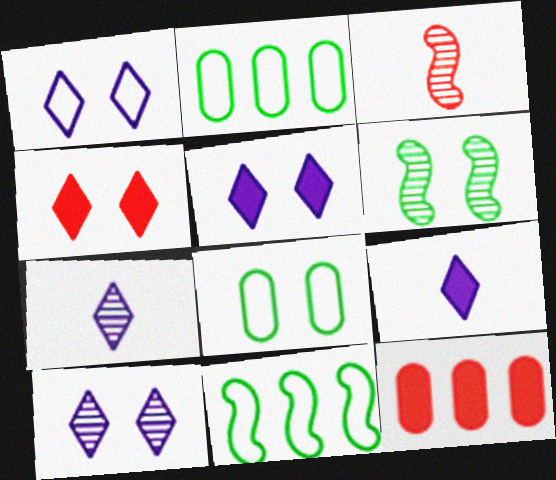[[1, 5, 10], 
[2, 3, 5]]